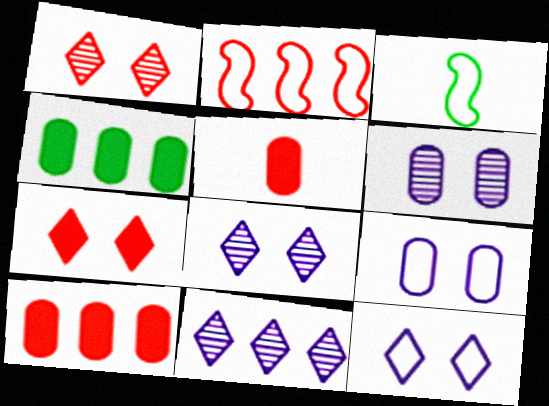[[1, 2, 5], 
[2, 4, 11], 
[3, 8, 10]]